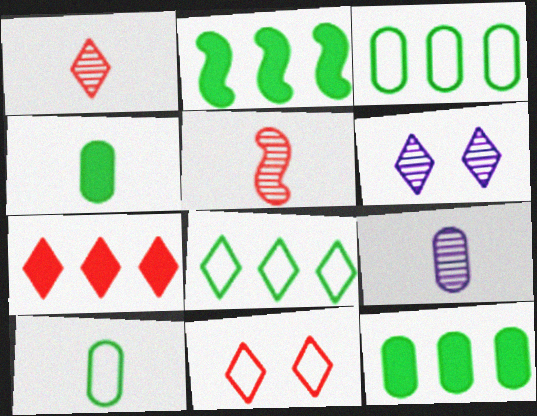[[1, 7, 11], 
[2, 9, 11]]